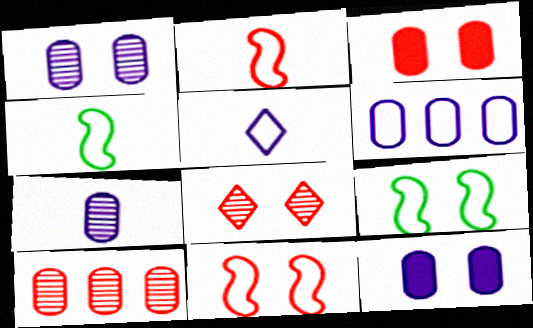[[3, 8, 11], 
[6, 7, 12], 
[8, 9, 12]]